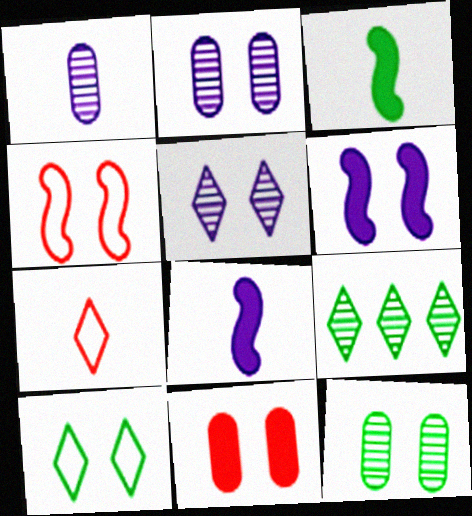[[1, 3, 7]]